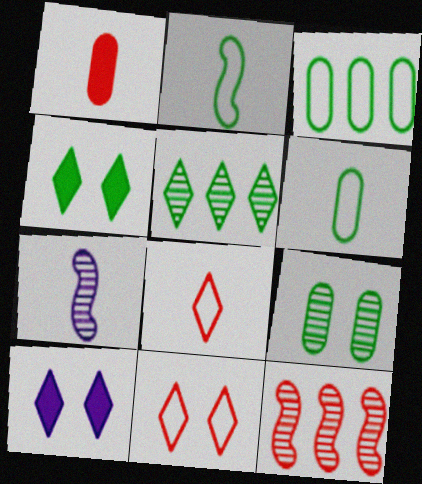[[1, 11, 12], 
[5, 8, 10], 
[6, 10, 12]]